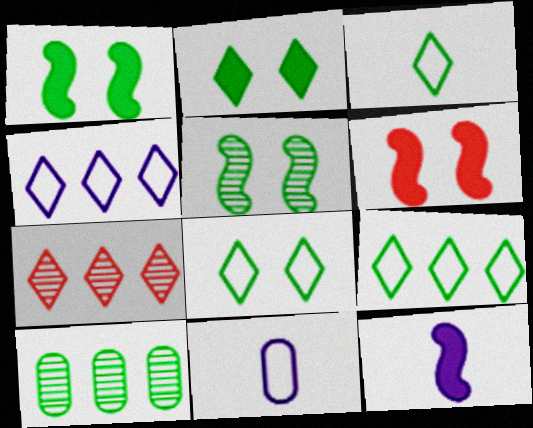[[1, 3, 10], 
[1, 7, 11], 
[3, 8, 9]]